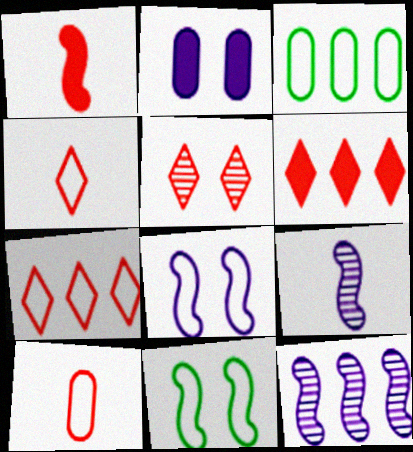[[1, 11, 12], 
[2, 5, 11], 
[3, 4, 8], 
[3, 6, 12], 
[4, 5, 6]]